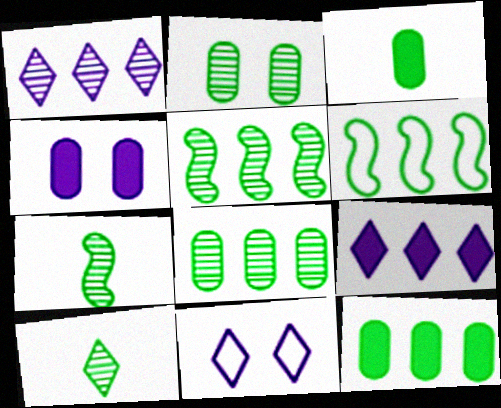[[2, 5, 10]]